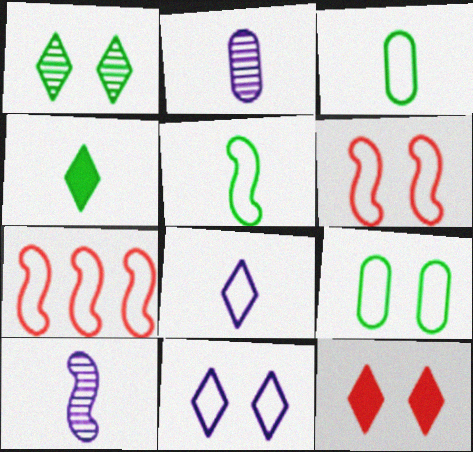[[1, 11, 12], 
[3, 7, 11], 
[6, 9, 11], 
[7, 8, 9]]